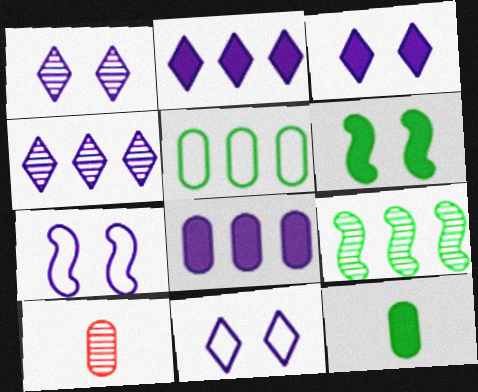[[1, 3, 11], 
[1, 9, 10]]